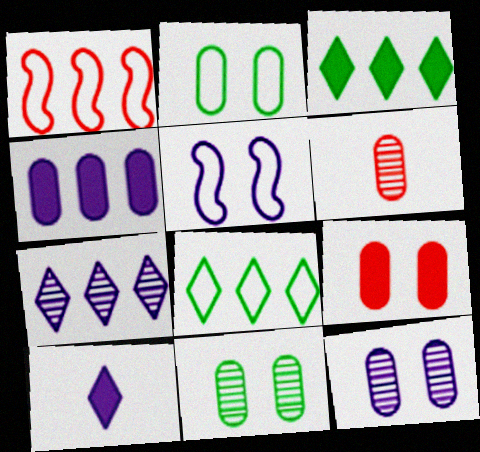[[1, 10, 11], 
[2, 4, 6], 
[2, 9, 12], 
[3, 5, 6]]